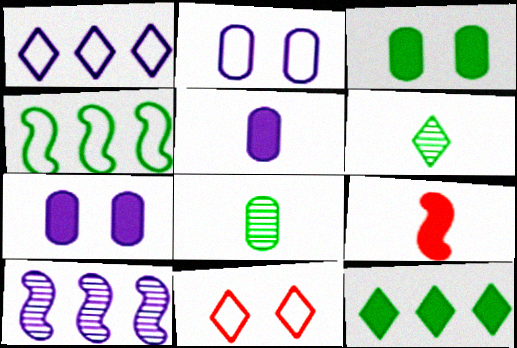[[3, 4, 6], 
[7, 9, 12]]